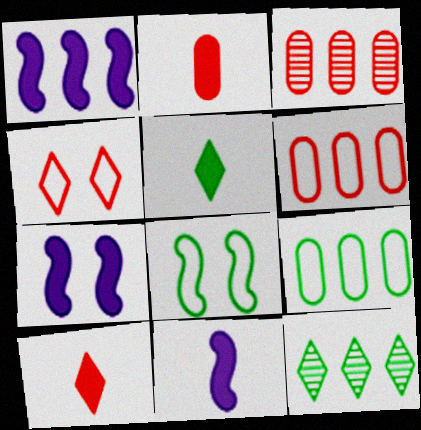[[1, 6, 12], 
[1, 7, 11], 
[2, 5, 11]]